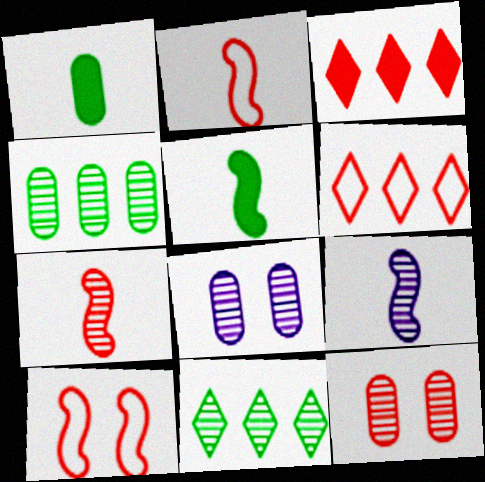[[2, 3, 12], 
[2, 5, 9], 
[5, 6, 8], 
[7, 8, 11], 
[9, 11, 12]]